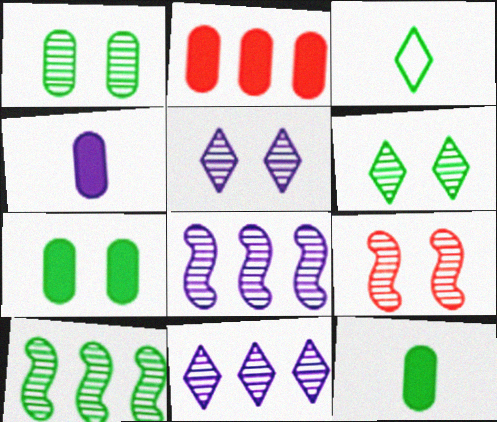[[1, 5, 9], 
[2, 4, 7], 
[3, 7, 10]]